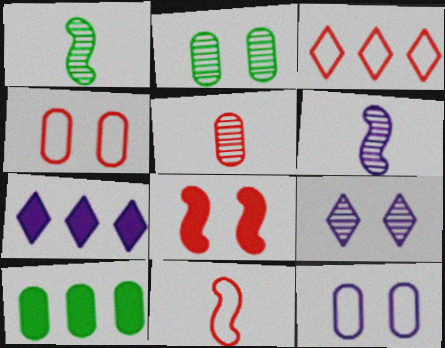[[1, 4, 7], 
[2, 7, 11], 
[3, 4, 11], 
[3, 5, 8], 
[5, 10, 12], 
[6, 7, 12], 
[9, 10, 11]]